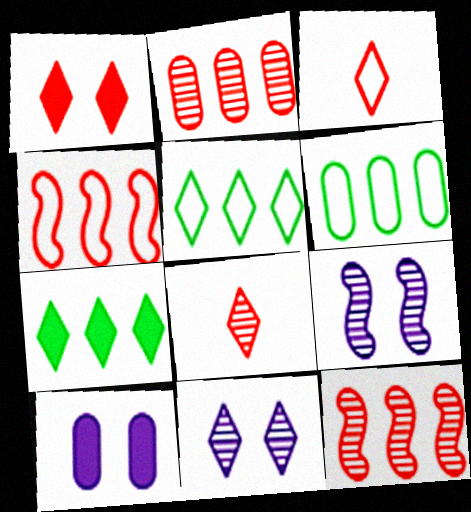[[3, 7, 11]]